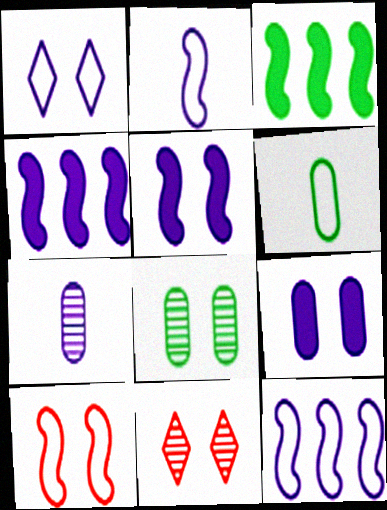[[1, 4, 7], 
[4, 6, 11]]